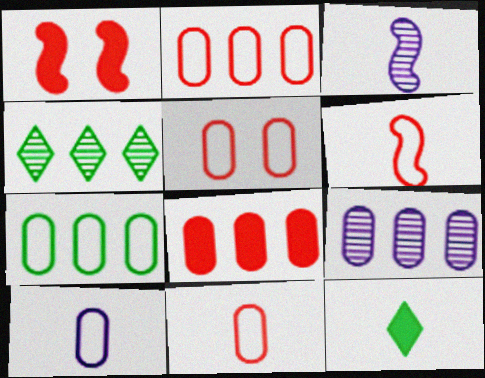[[1, 4, 10], 
[2, 5, 11], 
[3, 11, 12], 
[5, 7, 10], 
[7, 8, 9]]